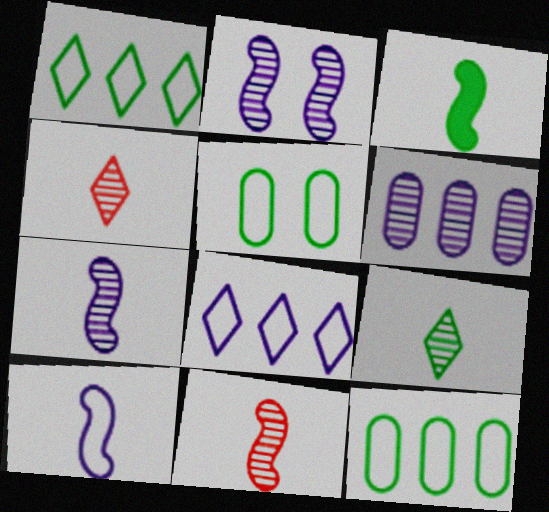[[3, 10, 11]]